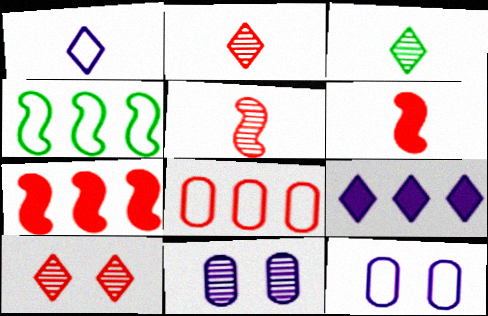[[3, 7, 12], 
[6, 8, 10]]